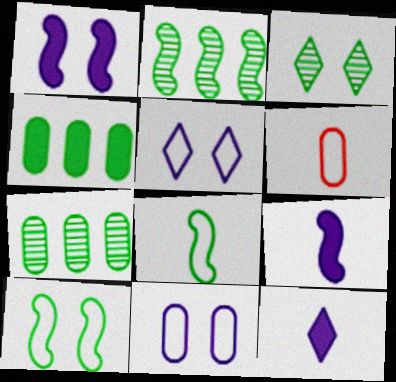[[3, 4, 8]]